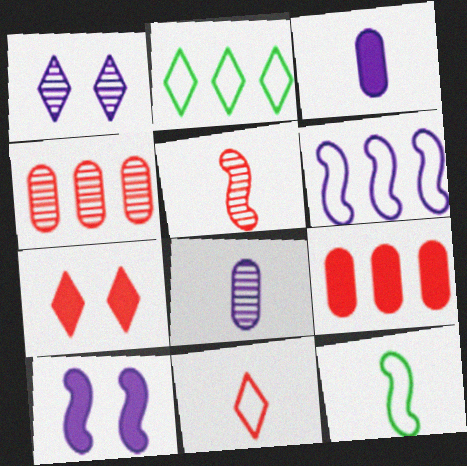[[1, 3, 6], 
[1, 9, 12]]